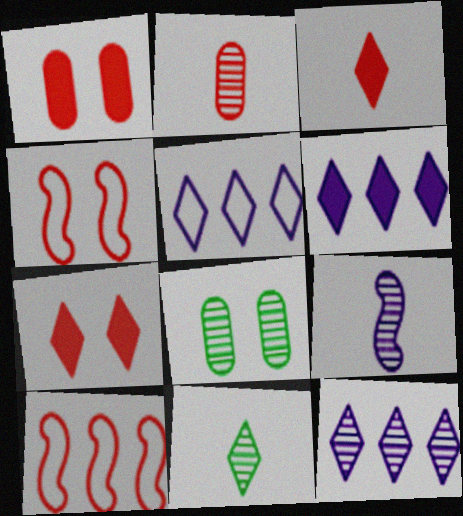[[2, 7, 10], 
[2, 9, 11], 
[5, 6, 12], 
[5, 7, 11]]